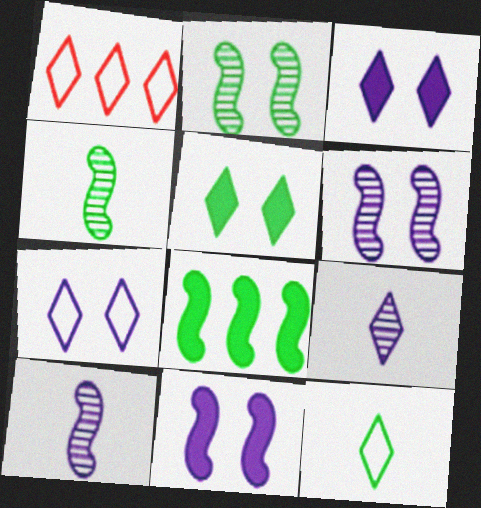[[1, 5, 9], 
[1, 7, 12]]